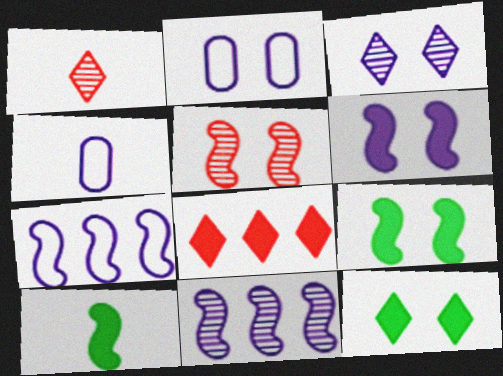[[1, 4, 10], 
[2, 3, 6], 
[2, 5, 12], 
[5, 7, 10]]